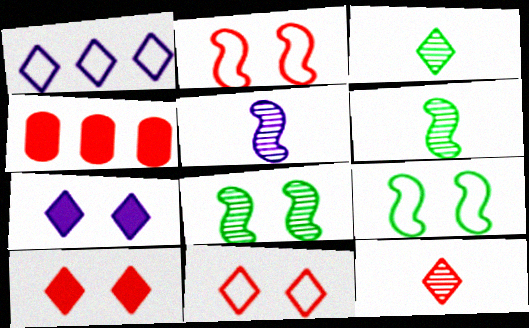[[1, 3, 10], 
[2, 4, 12]]